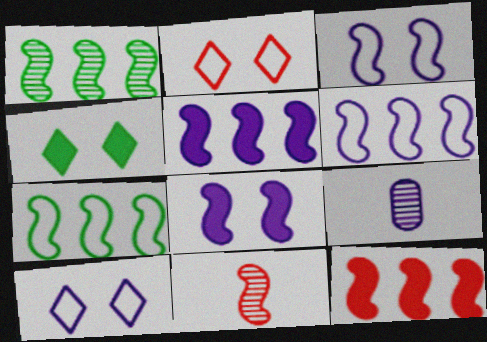[[1, 6, 12], 
[5, 9, 10], 
[7, 8, 11]]